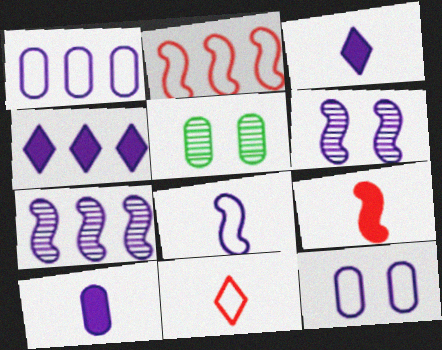[[1, 3, 6], 
[1, 4, 7], 
[2, 3, 5], 
[3, 7, 12]]